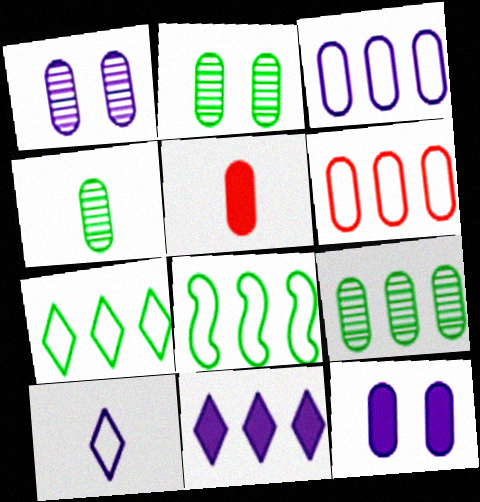[[2, 3, 5], 
[2, 4, 9], 
[4, 6, 12]]